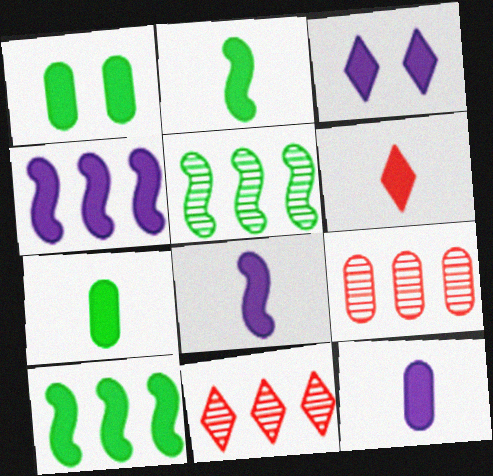[[1, 4, 6], 
[2, 6, 12], 
[3, 4, 12], 
[6, 7, 8]]